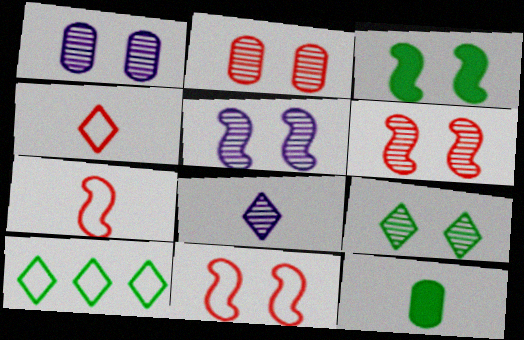[[1, 6, 9], 
[2, 5, 9], 
[3, 5, 11], 
[7, 8, 12]]